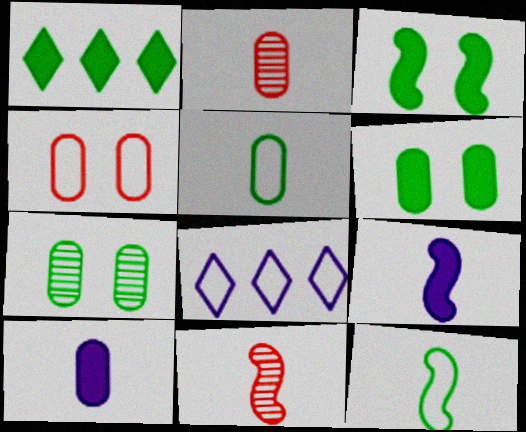[[1, 7, 12], 
[2, 3, 8], 
[2, 5, 10], 
[4, 8, 12], 
[6, 8, 11], 
[9, 11, 12]]